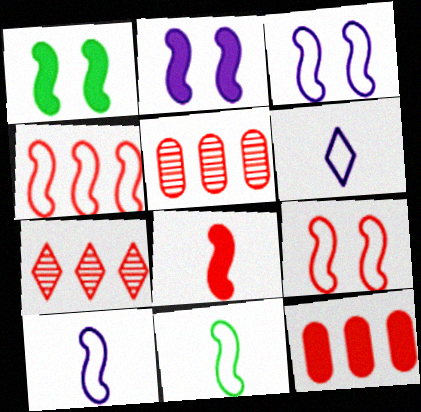[[1, 5, 6], 
[3, 4, 11], 
[4, 7, 12]]